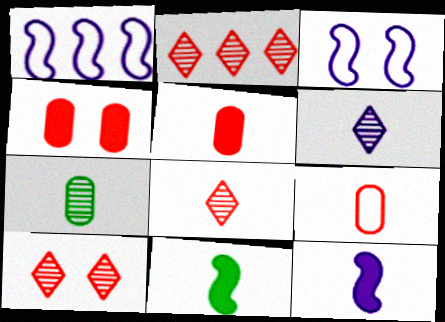[[2, 8, 10], 
[6, 9, 11]]